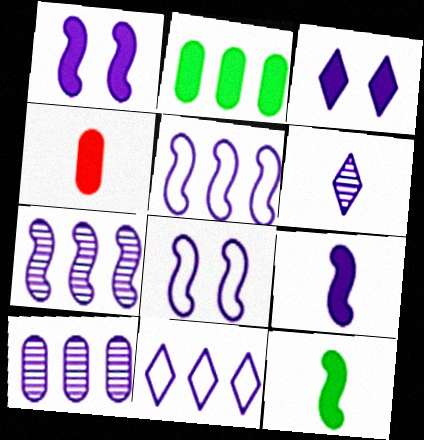[[3, 6, 11], 
[7, 8, 9]]